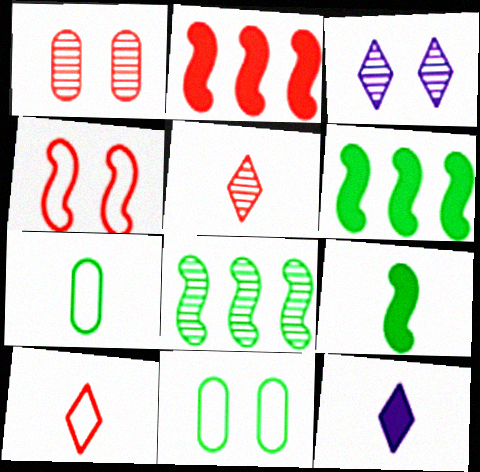[[1, 2, 10], 
[2, 3, 7]]